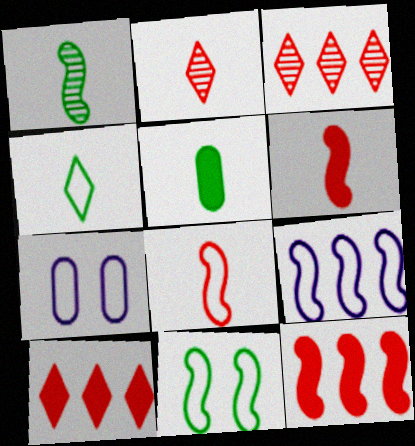[[1, 4, 5], 
[1, 7, 10], 
[8, 9, 11]]